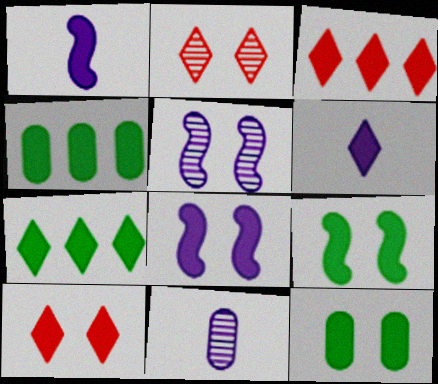[[1, 3, 12], 
[1, 4, 10], 
[6, 7, 10], 
[8, 10, 12]]